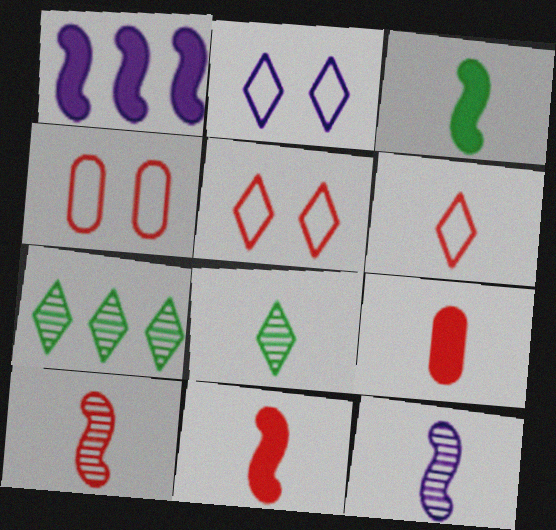[[1, 4, 8], 
[6, 9, 10]]